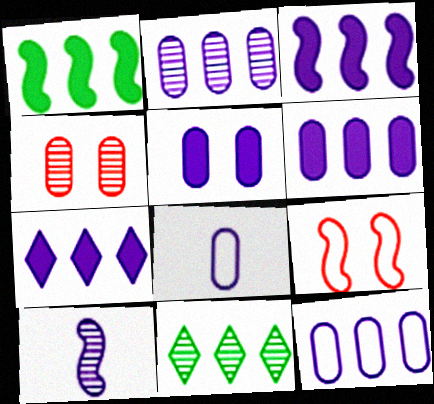[[1, 9, 10], 
[2, 5, 8], 
[2, 6, 12], 
[3, 6, 7], 
[4, 10, 11]]